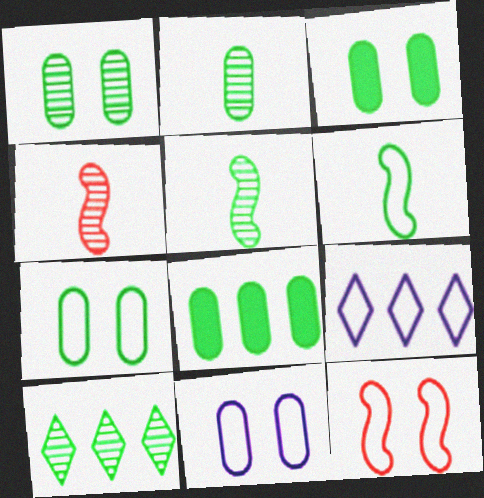[[1, 3, 7], 
[1, 5, 10], 
[2, 7, 8], 
[3, 4, 9], 
[3, 6, 10]]